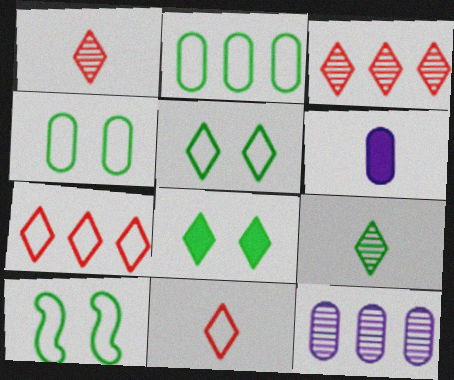[[3, 6, 10], 
[4, 5, 10]]